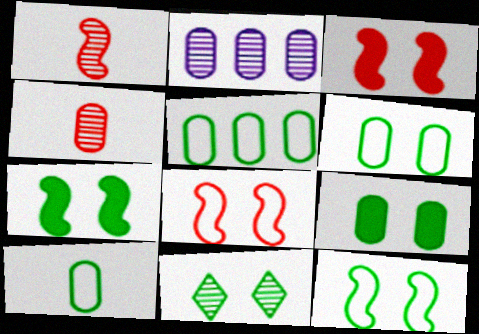[[1, 2, 11], 
[5, 6, 10], 
[6, 7, 11], 
[9, 11, 12]]